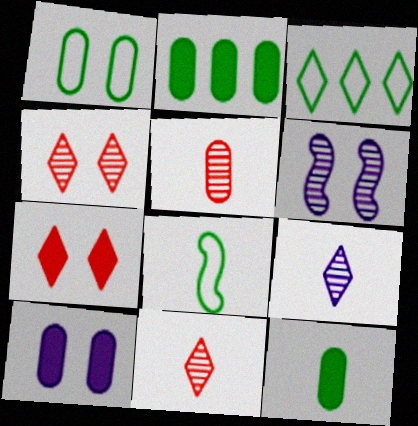[[1, 3, 8], 
[1, 6, 7], 
[3, 7, 9]]